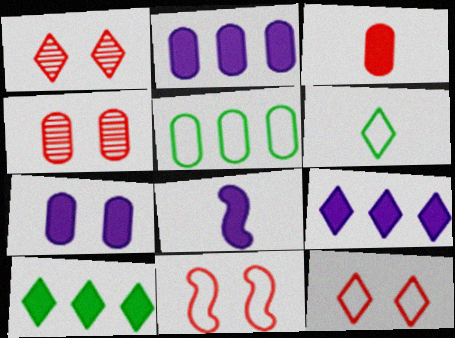[[1, 5, 8], 
[1, 6, 9], 
[7, 8, 9]]